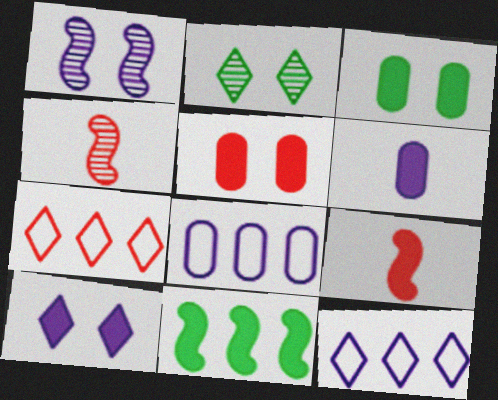[[1, 6, 12], 
[2, 8, 9], 
[3, 4, 12], 
[4, 5, 7]]